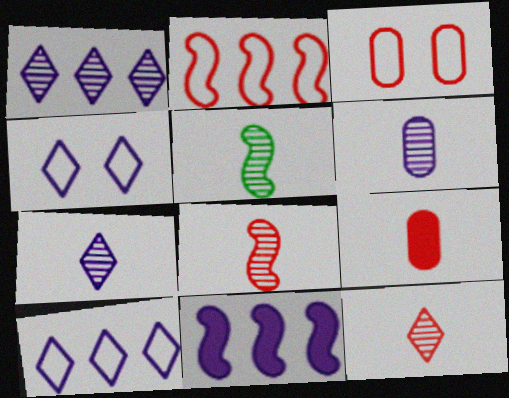[[4, 6, 11], 
[5, 6, 12]]